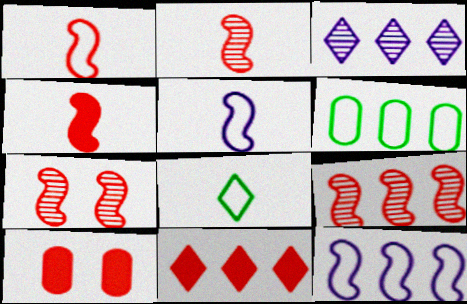[[1, 2, 4], 
[2, 7, 9], 
[4, 10, 11]]